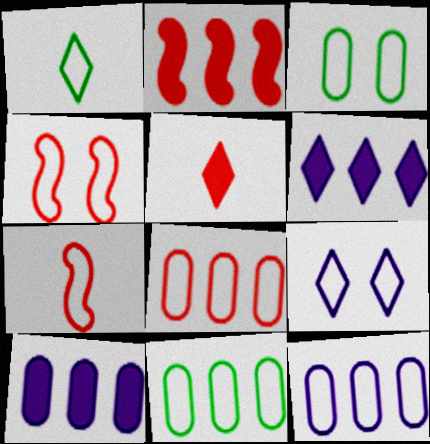[[1, 4, 12], 
[3, 4, 9], 
[7, 9, 11], 
[8, 11, 12]]